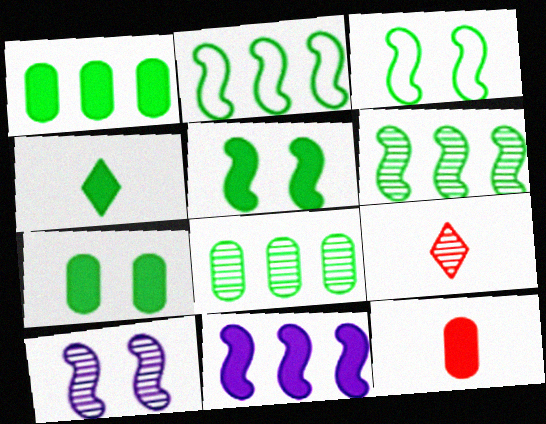[[1, 4, 5], 
[3, 4, 8], 
[8, 9, 10]]